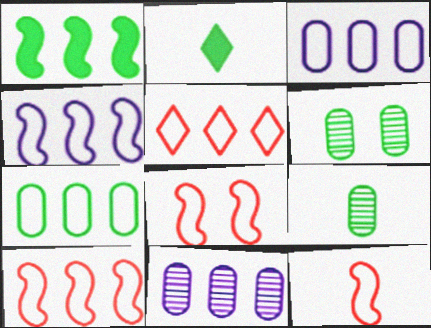[[1, 5, 11], 
[2, 8, 11], 
[4, 5, 7], 
[8, 10, 12]]